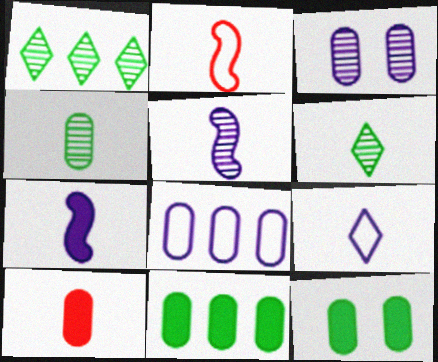[]